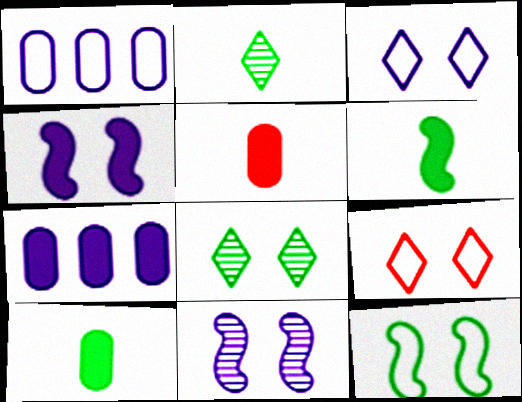[]